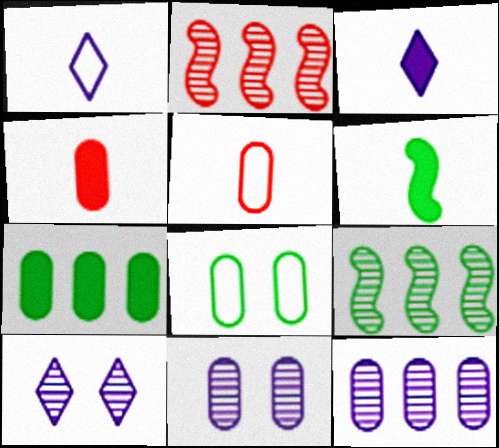[[2, 3, 8], 
[3, 4, 6], 
[4, 8, 12], 
[5, 7, 11]]